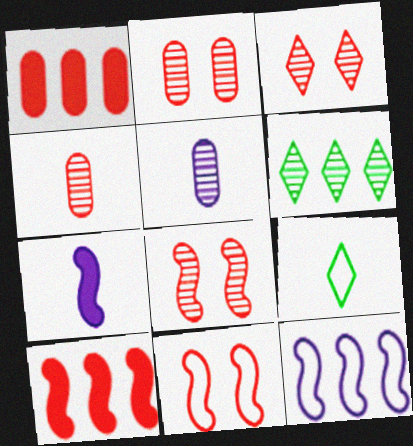[[1, 6, 12], 
[2, 3, 8], 
[4, 7, 9], 
[5, 6, 8]]